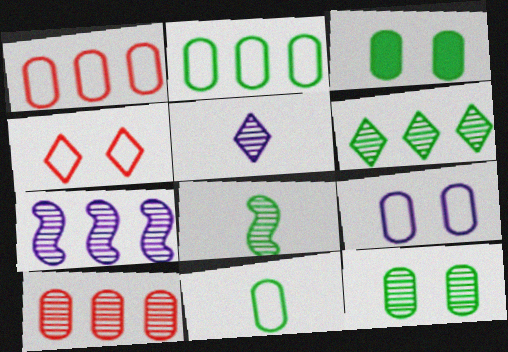[[1, 9, 11], 
[6, 7, 10], 
[6, 8, 12]]